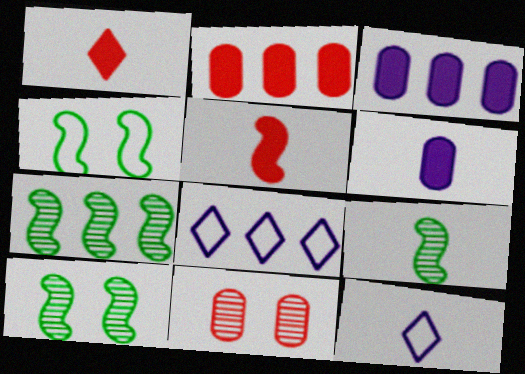[[2, 7, 8], 
[2, 10, 12], 
[7, 9, 10]]